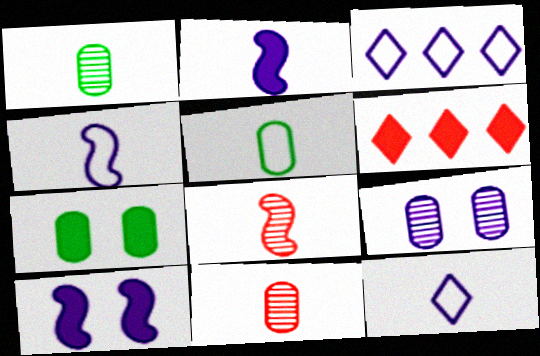[[2, 3, 9], 
[2, 6, 7], 
[3, 7, 8]]